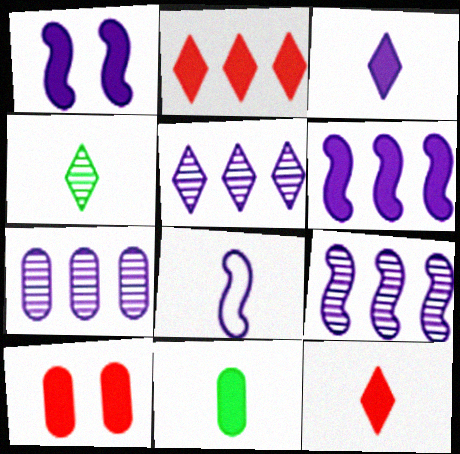[[1, 2, 11], 
[1, 8, 9], 
[5, 7, 9]]